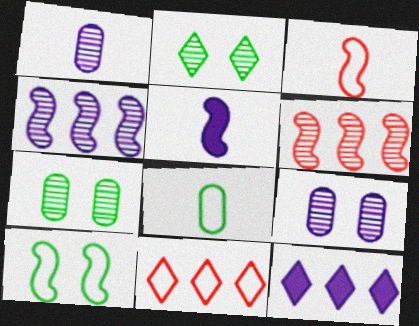[[1, 2, 6], 
[3, 7, 12], 
[5, 6, 10], 
[5, 7, 11]]